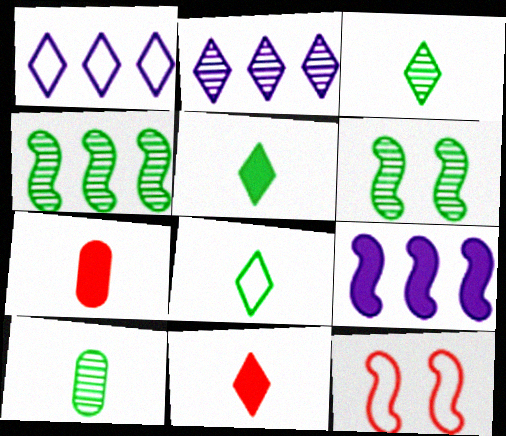[[1, 6, 7], 
[3, 5, 8]]